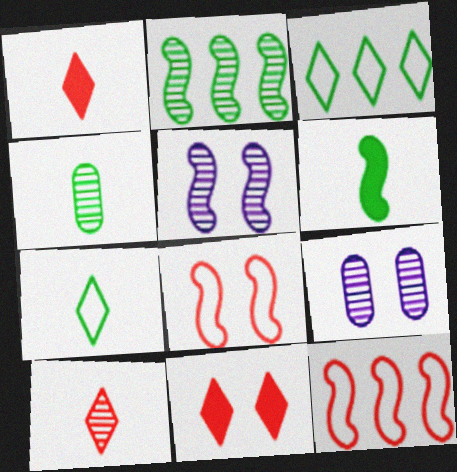[[2, 9, 10], 
[4, 6, 7], 
[5, 6, 12]]